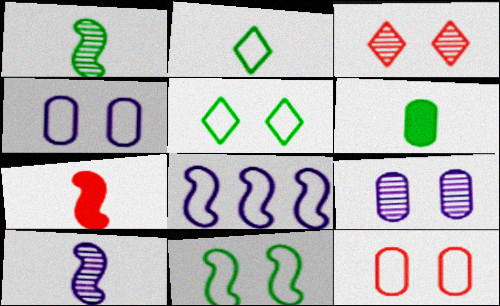[[1, 2, 6], 
[2, 8, 12], 
[3, 6, 8]]